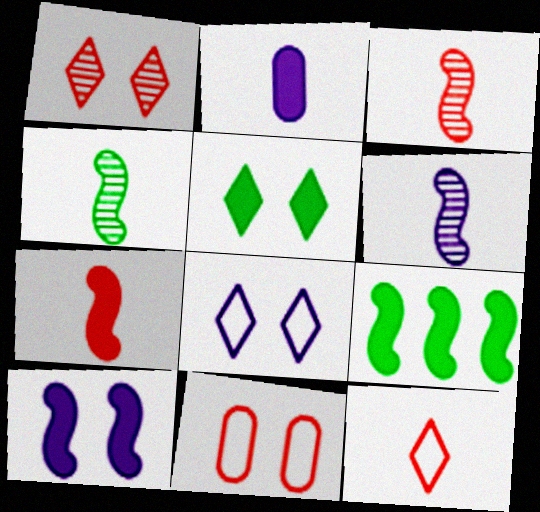[[1, 5, 8], 
[2, 4, 12], 
[3, 4, 6], 
[7, 9, 10]]